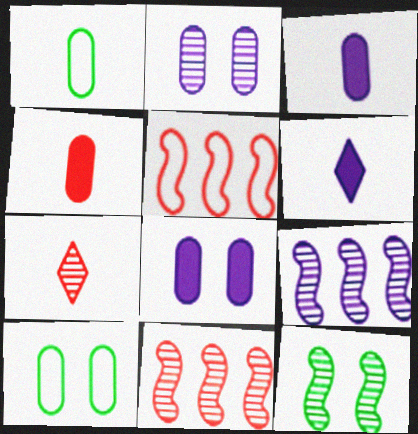[[6, 10, 11]]